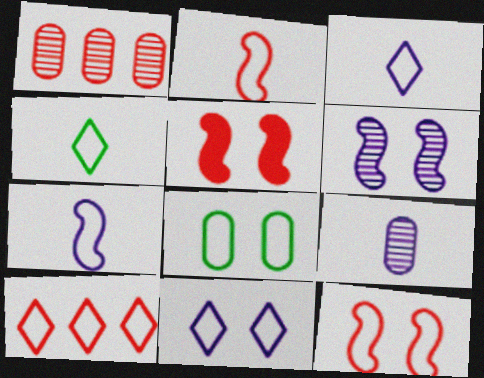[[4, 10, 11], 
[7, 8, 10], 
[8, 11, 12]]